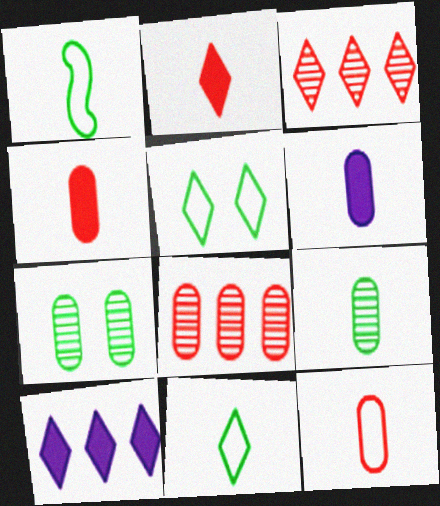[[6, 9, 12]]